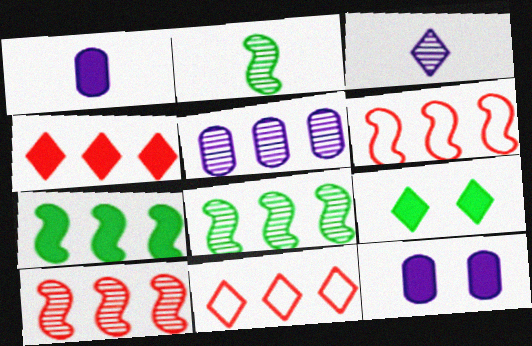[[2, 11, 12], 
[3, 9, 11], 
[5, 7, 11]]